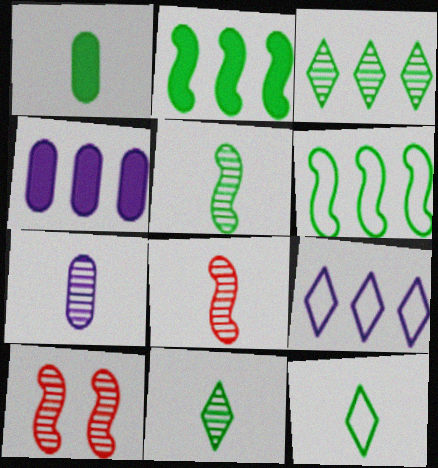[[1, 5, 12], 
[1, 9, 10], 
[3, 7, 10], 
[4, 10, 12], 
[7, 8, 11]]